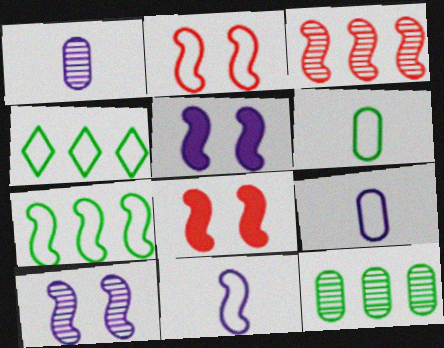[[1, 4, 8], 
[2, 4, 9], 
[2, 7, 11]]